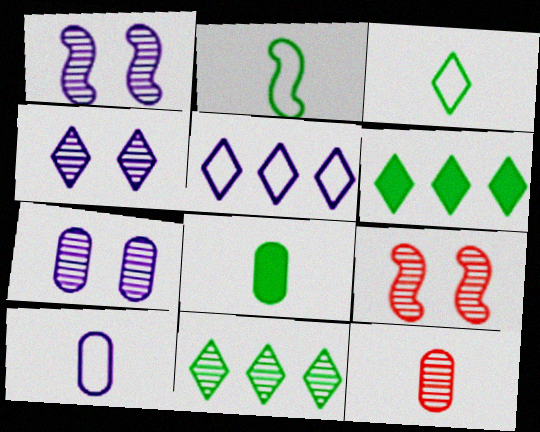[[1, 4, 7], 
[1, 11, 12], 
[5, 8, 9], 
[6, 9, 10], 
[8, 10, 12]]